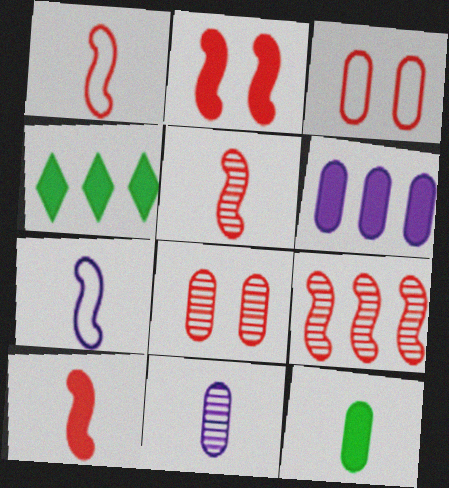[[1, 2, 9], 
[1, 5, 10], 
[4, 7, 8]]